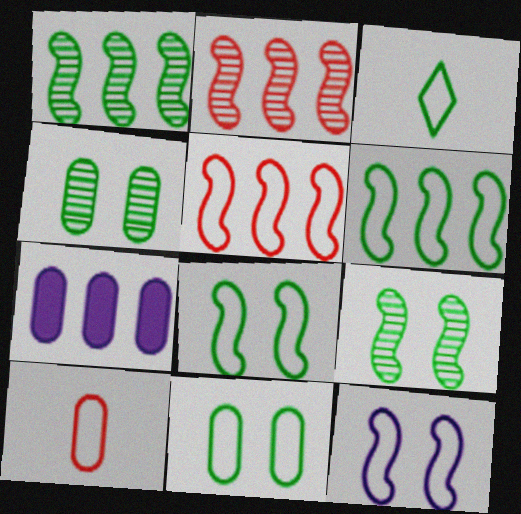[[3, 6, 11], 
[4, 7, 10]]